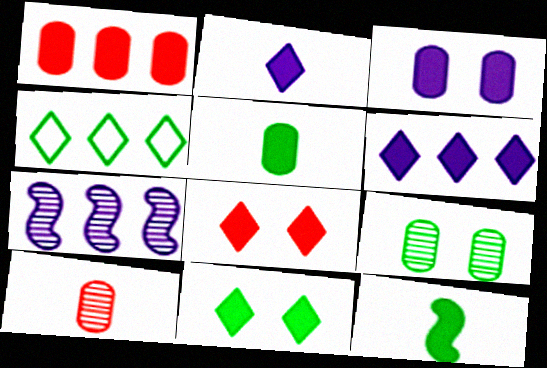[[1, 3, 5], 
[1, 4, 7], 
[4, 9, 12]]